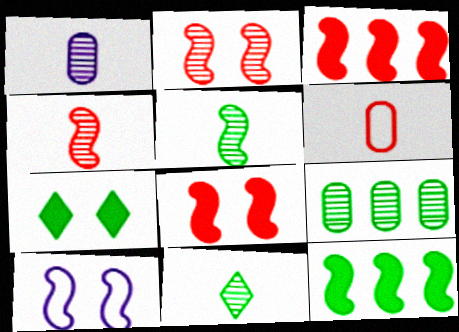[[1, 4, 11], 
[3, 5, 10], 
[4, 10, 12]]